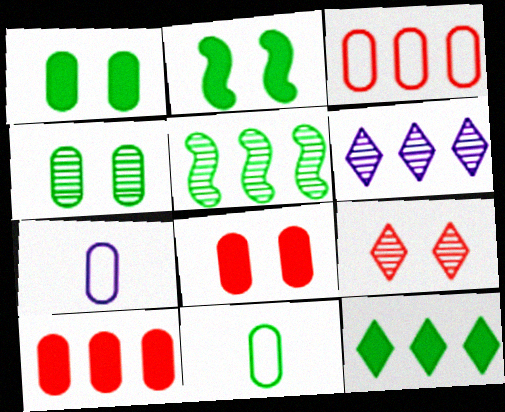[[4, 7, 10]]